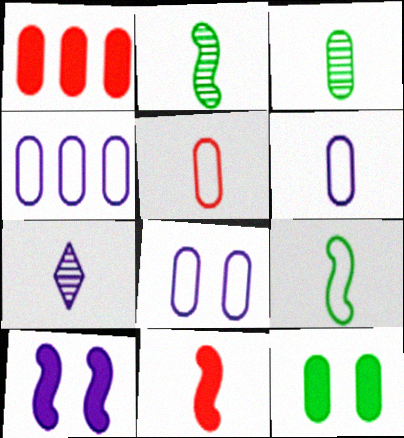[[1, 3, 8], 
[4, 6, 8], 
[4, 7, 10]]